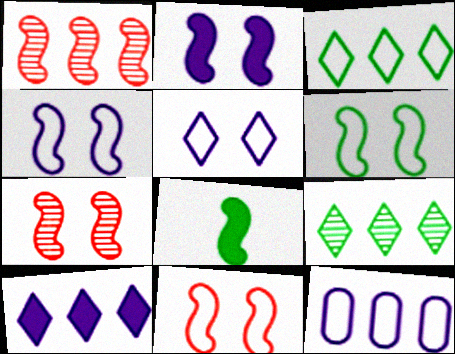[[1, 4, 8], 
[2, 6, 7], 
[4, 6, 11]]